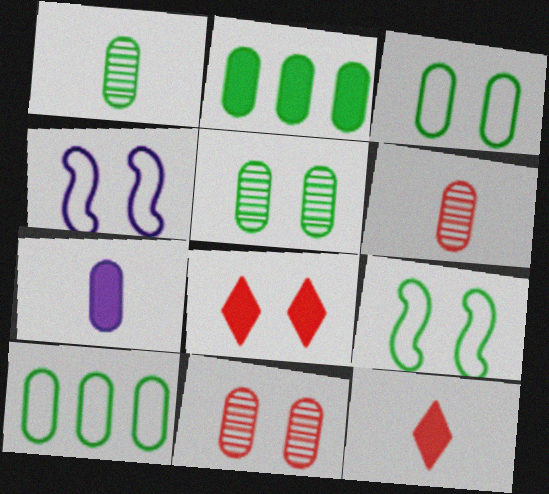[[1, 2, 3], 
[4, 5, 8], 
[7, 10, 11]]